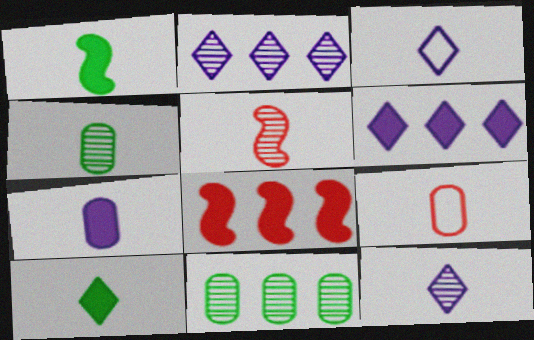[[1, 9, 12], 
[4, 5, 12], 
[4, 7, 9]]